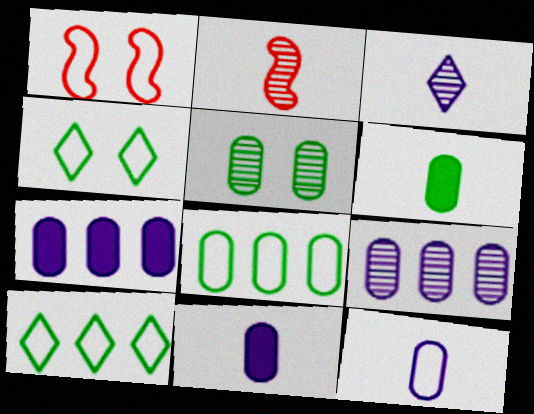[[1, 10, 12], 
[2, 4, 7], 
[5, 6, 8]]